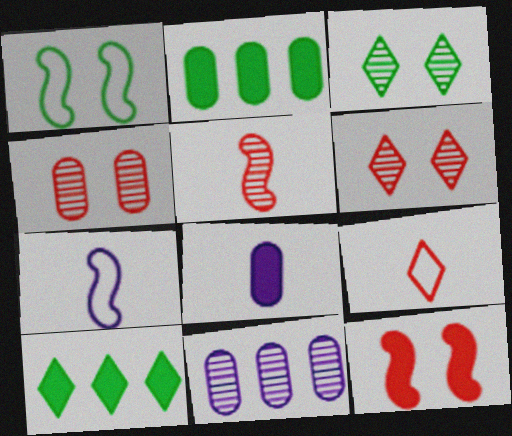[[2, 6, 7], 
[3, 5, 11], 
[4, 7, 10], 
[8, 10, 12]]